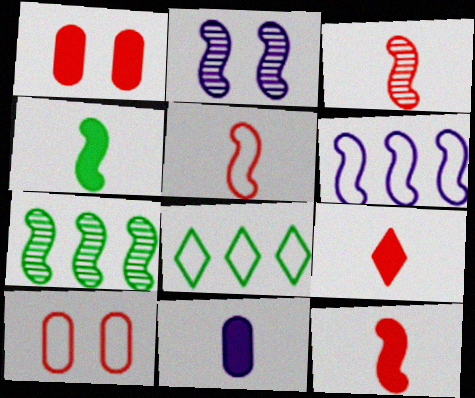[[2, 3, 7], 
[3, 5, 12], 
[4, 9, 11]]